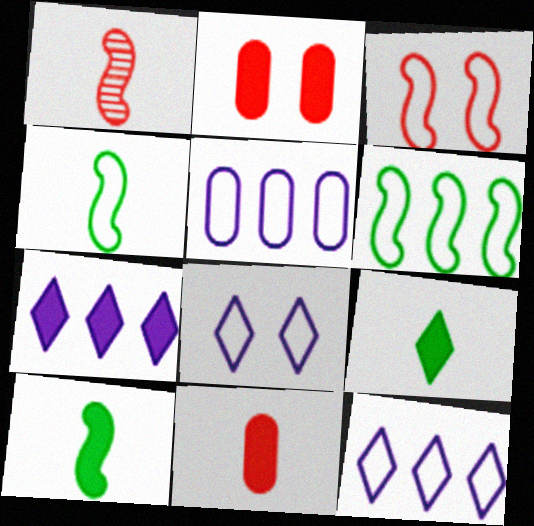[[2, 7, 10]]